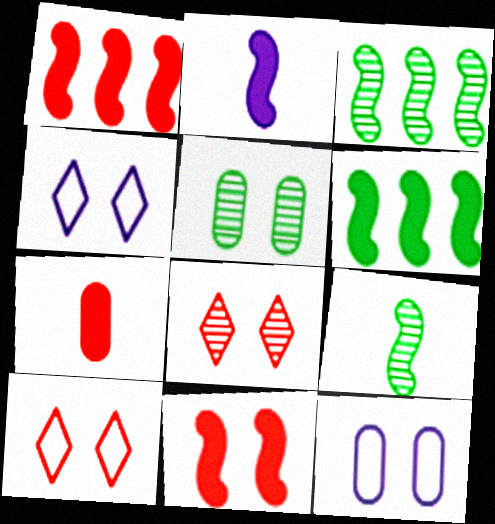[[2, 6, 11], 
[3, 4, 7], 
[4, 5, 11]]